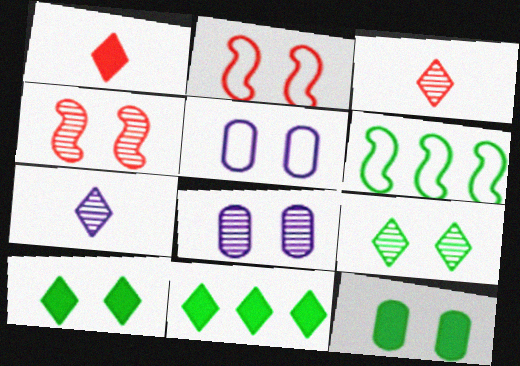[[1, 6, 8], 
[2, 8, 10], 
[4, 5, 10], 
[4, 8, 9]]